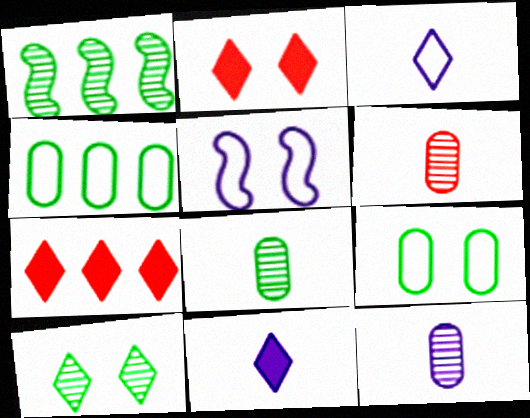[[1, 8, 10], 
[3, 7, 10], 
[5, 7, 8], 
[6, 8, 12]]